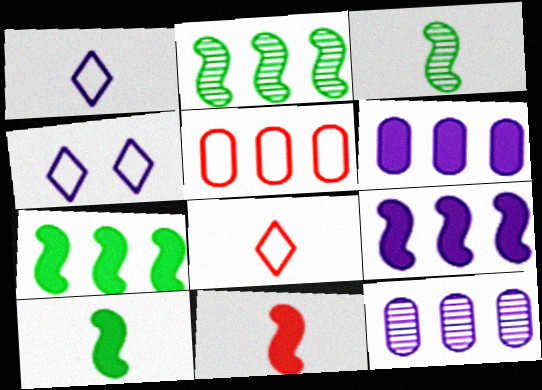[]